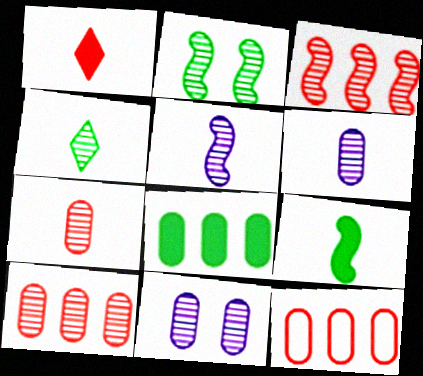[[2, 3, 5], 
[3, 4, 11], 
[4, 5, 7]]